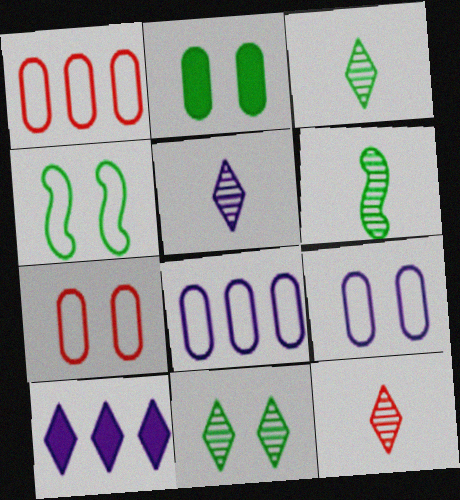[[2, 4, 11], 
[3, 5, 12], 
[6, 7, 10]]